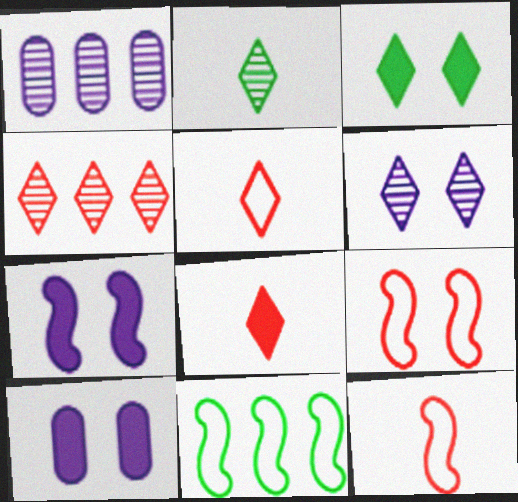[[1, 3, 12], 
[2, 4, 6]]